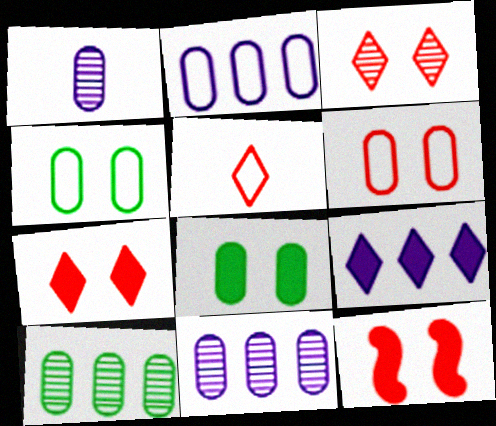[[3, 6, 12]]